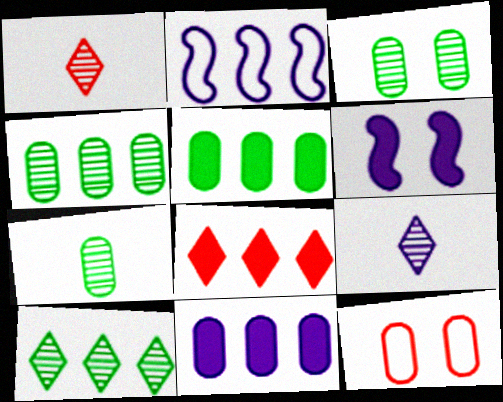[[2, 4, 8], 
[3, 4, 7], 
[7, 11, 12]]